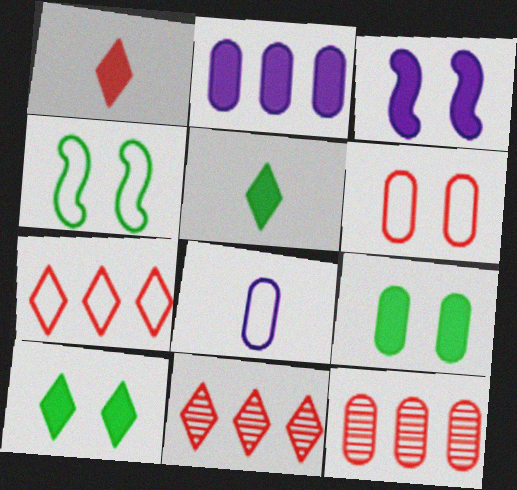[[4, 7, 8], 
[8, 9, 12]]